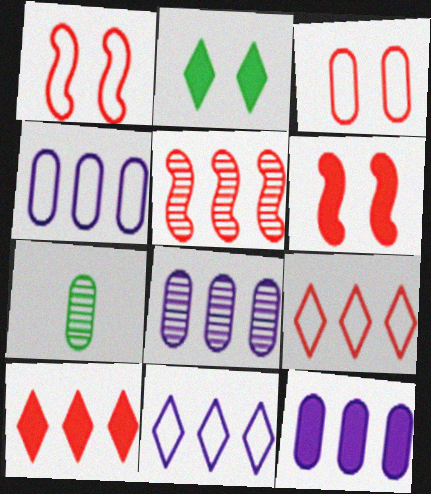[[3, 7, 12], 
[4, 8, 12], 
[6, 7, 11]]